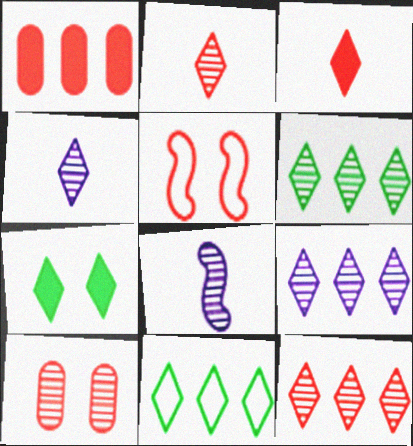[[1, 2, 5], 
[6, 8, 10], 
[6, 9, 12]]